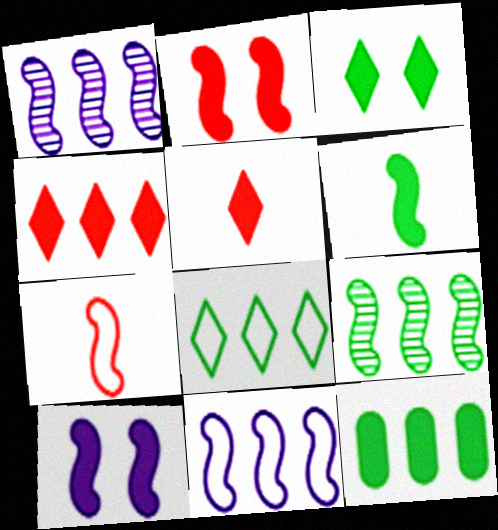[[3, 6, 12], 
[5, 10, 12], 
[7, 9, 10], 
[8, 9, 12]]